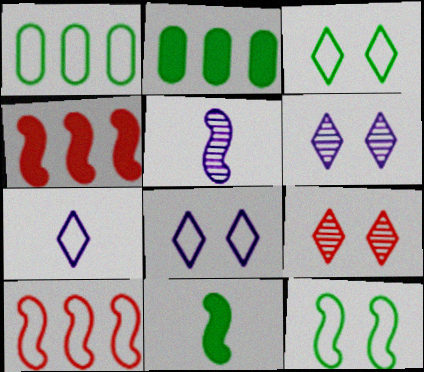[[4, 5, 12]]